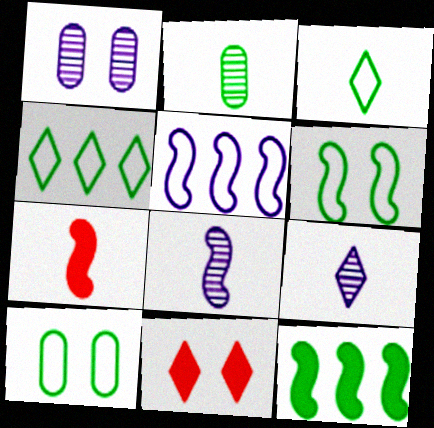[[1, 4, 7], 
[1, 6, 11], 
[2, 5, 11], 
[4, 9, 11]]